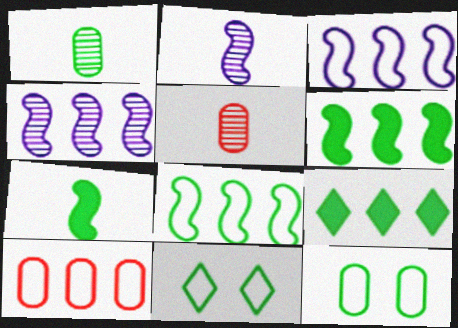[[1, 6, 11], 
[4, 9, 10]]